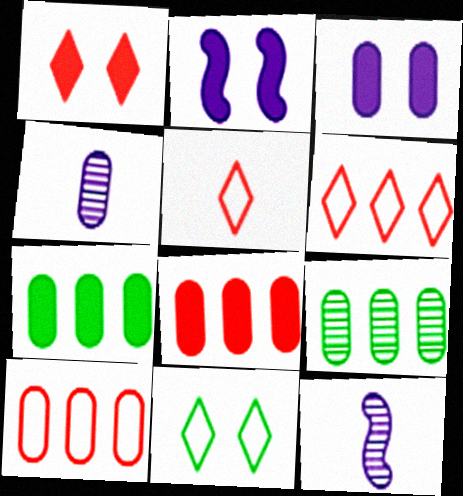[[2, 5, 9], 
[8, 11, 12]]